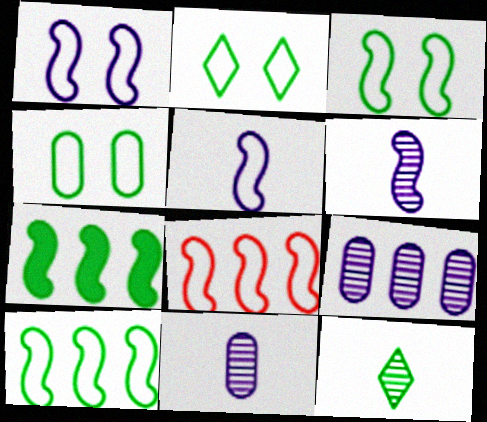[[2, 3, 4], 
[3, 5, 8], 
[4, 7, 12]]